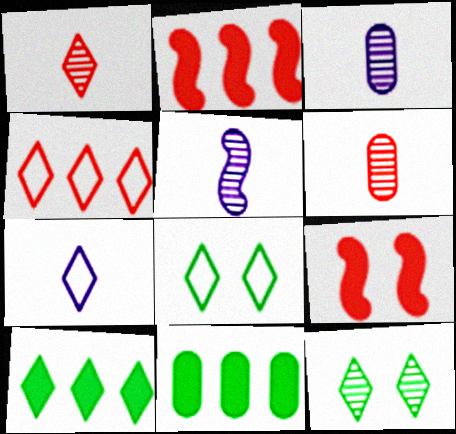[[2, 3, 8], 
[4, 6, 9], 
[4, 7, 8]]